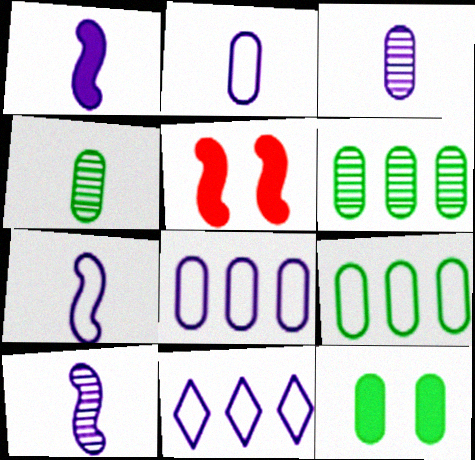[[1, 7, 10], 
[4, 5, 11], 
[4, 9, 12]]